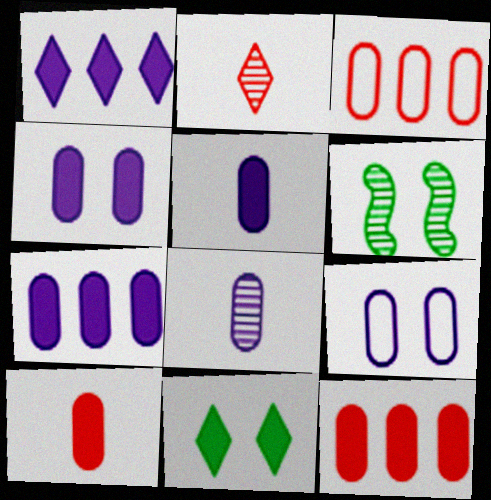[[4, 5, 7], 
[7, 8, 9]]